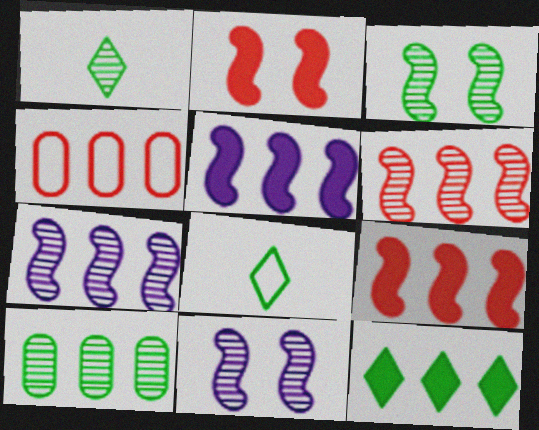[[1, 3, 10], 
[4, 7, 12]]